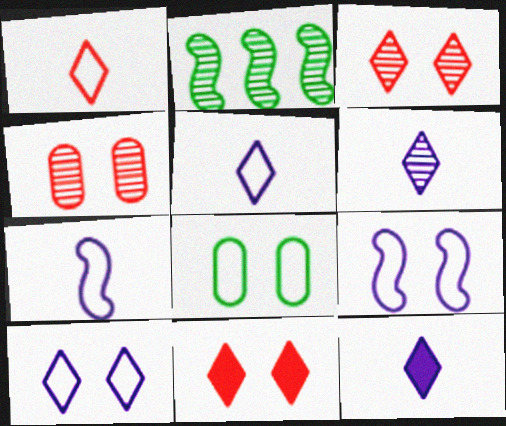[[2, 4, 6], 
[5, 6, 12]]